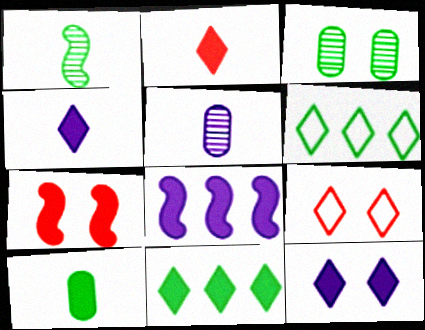[[2, 11, 12], 
[5, 6, 7]]